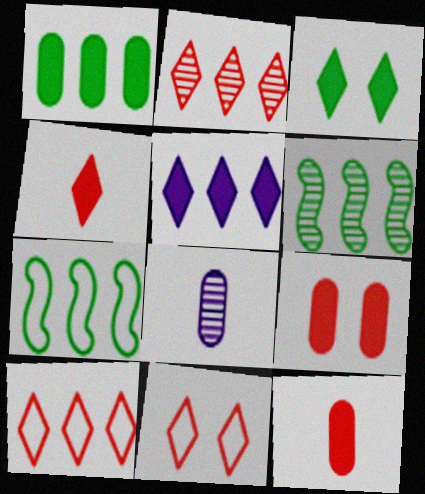[[2, 4, 11], 
[3, 4, 5]]